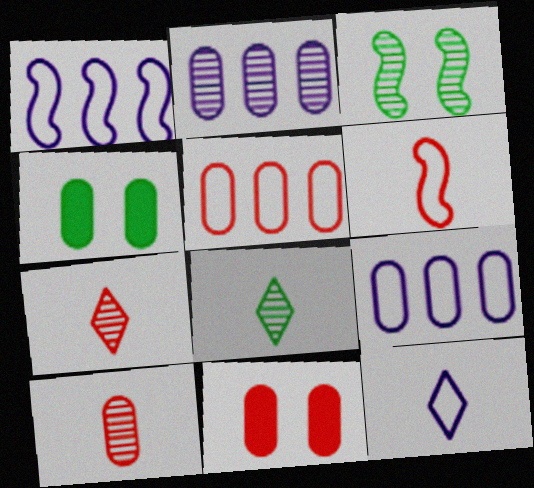[[1, 4, 7], 
[1, 8, 11], 
[2, 3, 7], 
[4, 9, 10], 
[5, 10, 11]]